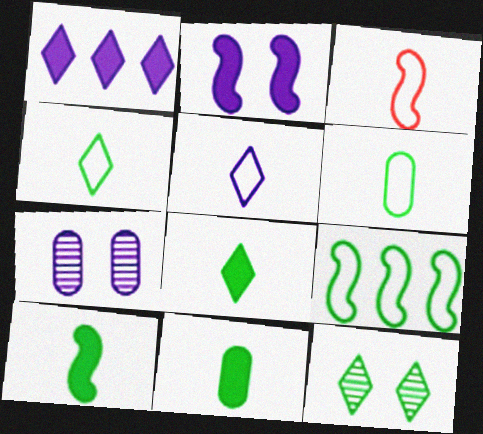[[3, 5, 6], 
[8, 10, 11], 
[9, 11, 12]]